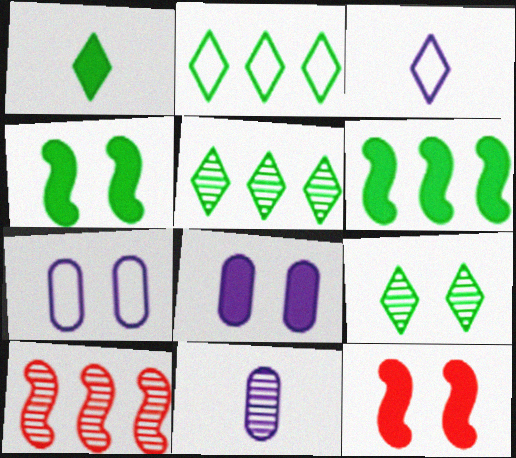[[1, 2, 9], 
[1, 7, 10], 
[2, 11, 12], 
[7, 9, 12], 
[9, 10, 11]]